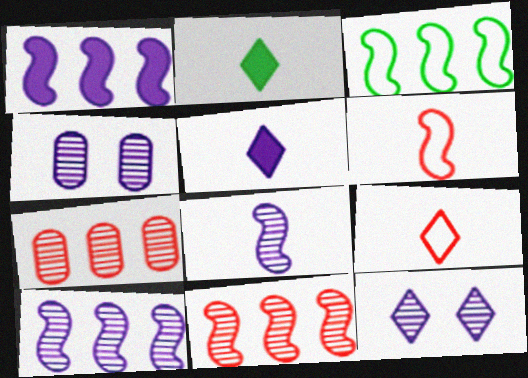[[1, 3, 11]]